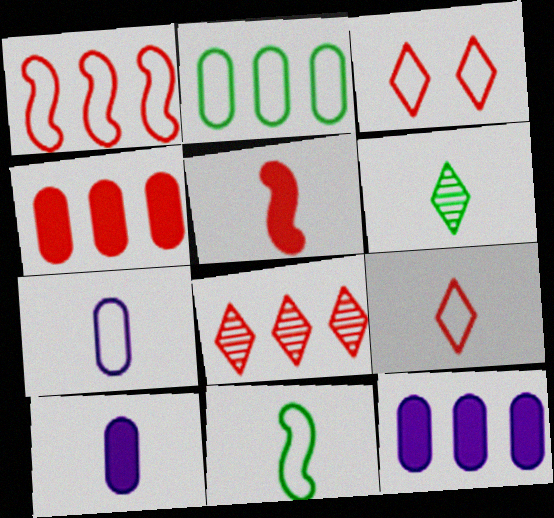[[1, 4, 8], 
[5, 6, 7], 
[7, 9, 11]]